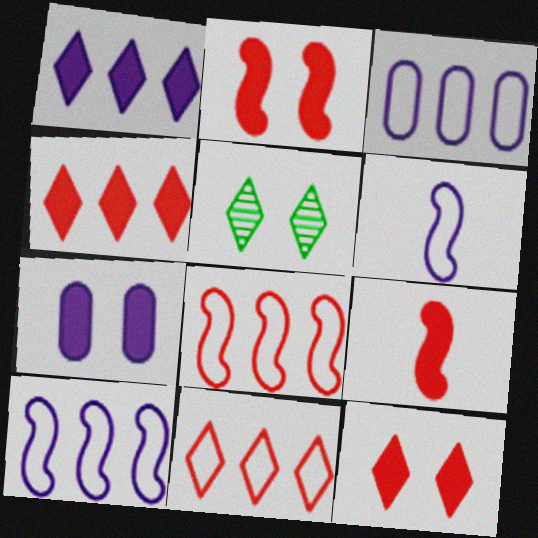[[3, 5, 9]]